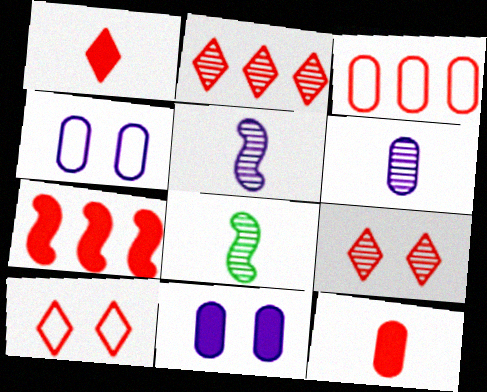[[1, 2, 10], 
[2, 3, 7]]